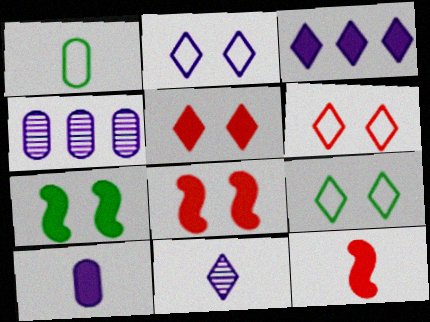[[1, 11, 12], 
[2, 3, 11], 
[2, 6, 9], 
[4, 9, 12]]